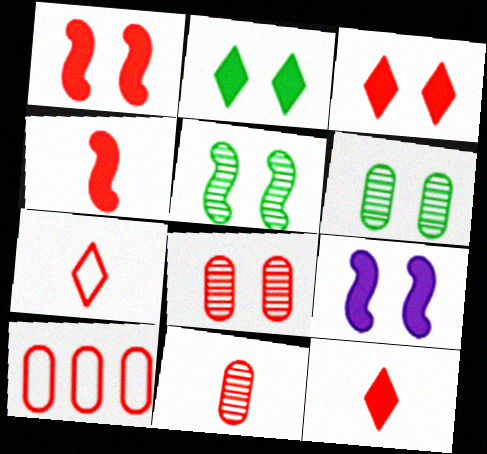[[4, 7, 11]]